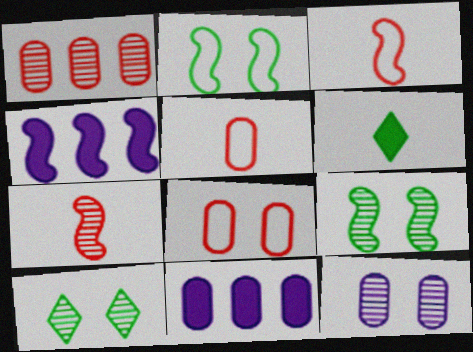[[2, 4, 7], 
[3, 4, 9], 
[3, 10, 11], 
[4, 5, 10]]